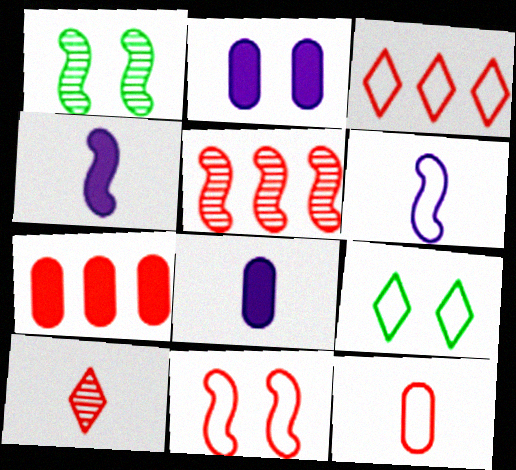[[1, 3, 8], 
[3, 5, 7], 
[3, 11, 12], 
[5, 8, 9], 
[7, 10, 11]]